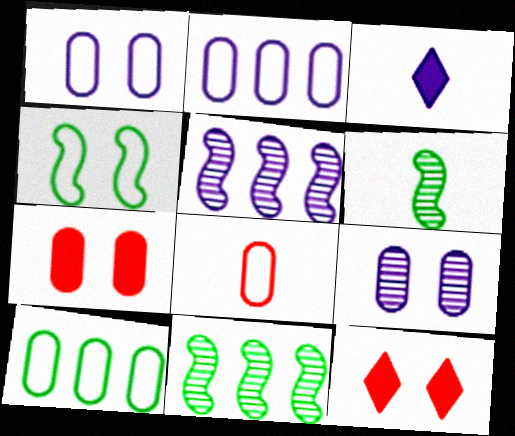[[1, 3, 5], 
[1, 8, 10], 
[2, 6, 12], 
[3, 6, 8], 
[4, 9, 12]]